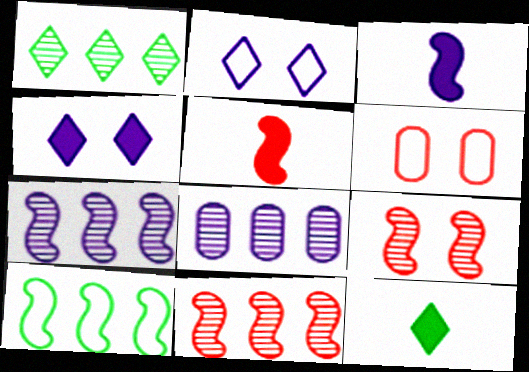[[1, 3, 6], 
[1, 8, 11], 
[2, 3, 8], 
[3, 9, 10], 
[6, 7, 12]]